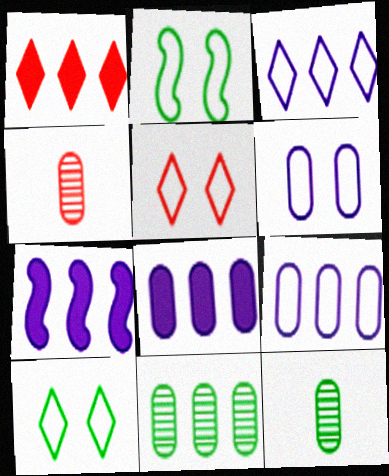[[2, 5, 6], 
[4, 7, 10], 
[5, 7, 12]]